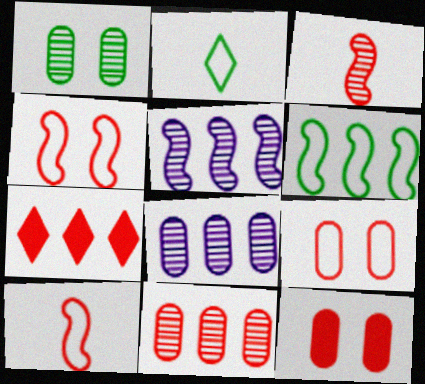[[2, 5, 12], 
[3, 7, 9], 
[6, 7, 8]]